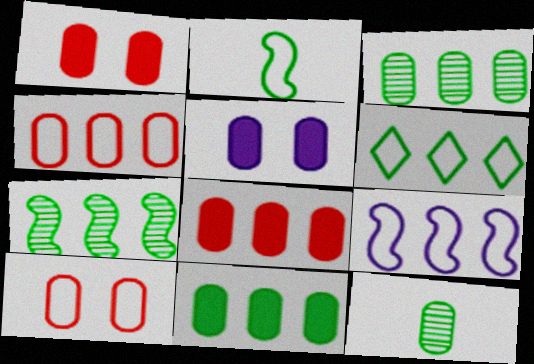[[4, 5, 12], 
[4, 6, 9], 
[6, 7, 11]]